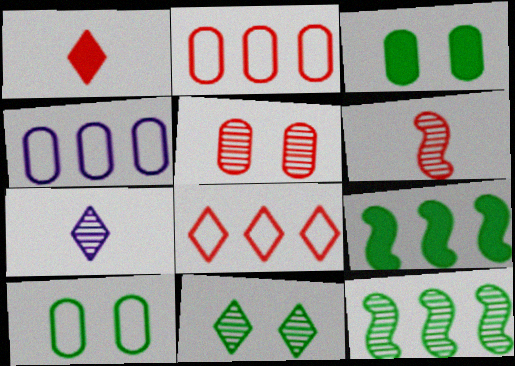[[5, 7, 12]]